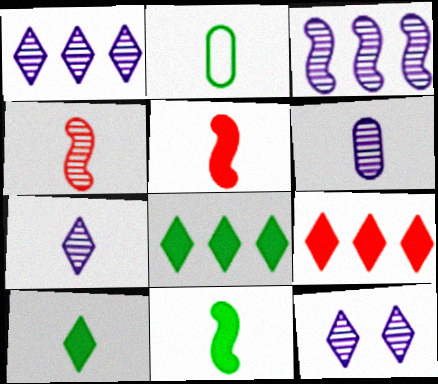[[1, 7, 12], 
[2, 5, 7], 
[3, 6, 12]]